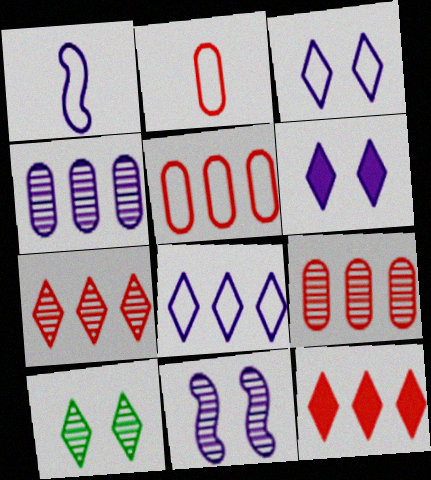[[1, 4, 6]]